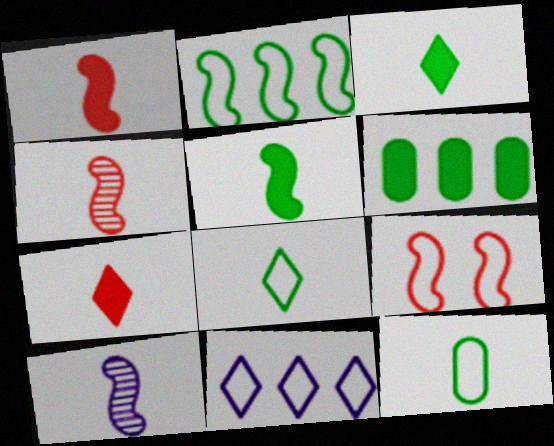[[7, 10, 12], 
[9, 11, 12]]